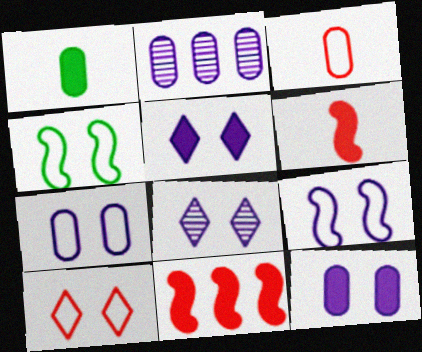[[1, 5, 11], 
[4, 7, 10], 
[8, 9, 12]]